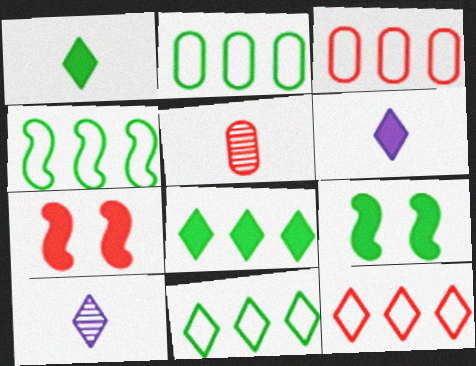[[2, 4, 11], 
[2, 7, 10], 
[3, 9, 10], 
[5, 7, 12]]